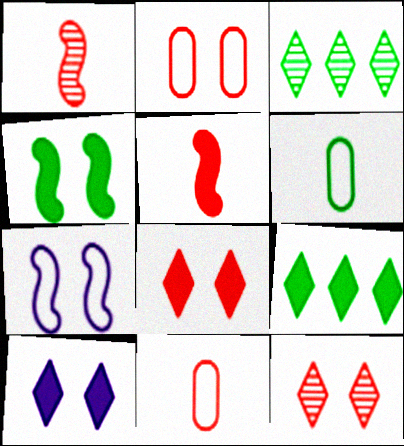[[3, 4, 6]]